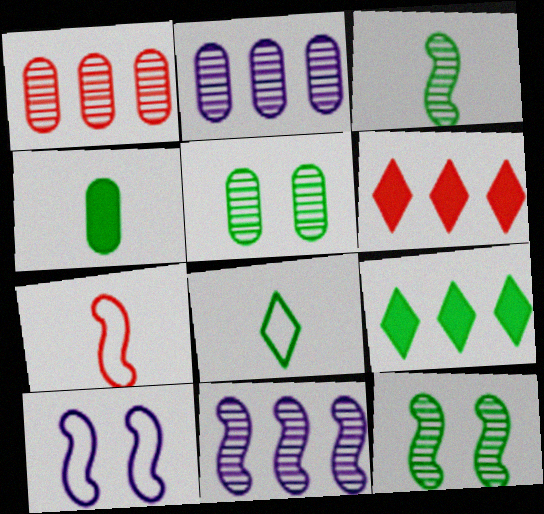[[3, 4, 8]]